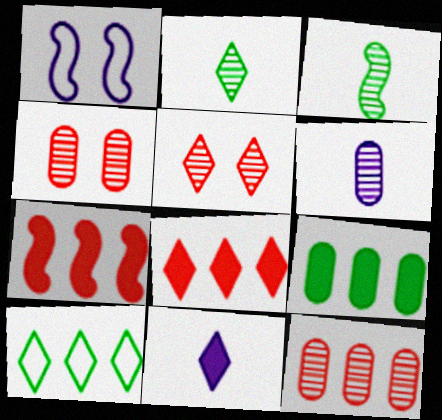[[1, 3, 7], 
[5, 10, 11]]